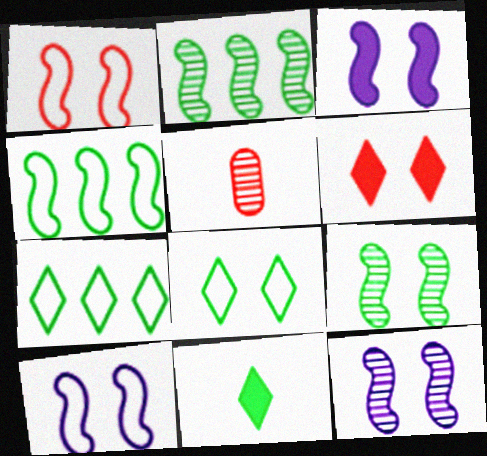[[1, 3, 9], 
[3, 5, 7], 
[3, 10, 12]]